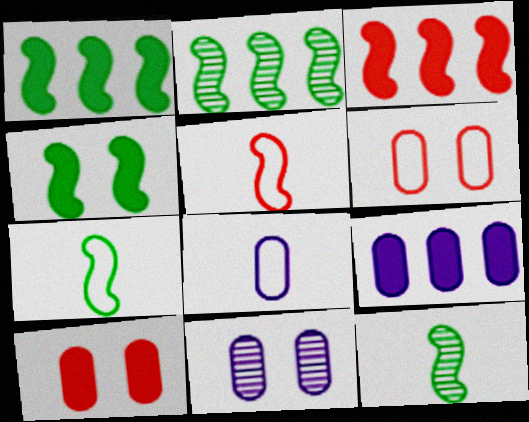[[2, 4, 7], 
[8, 9, 11]]